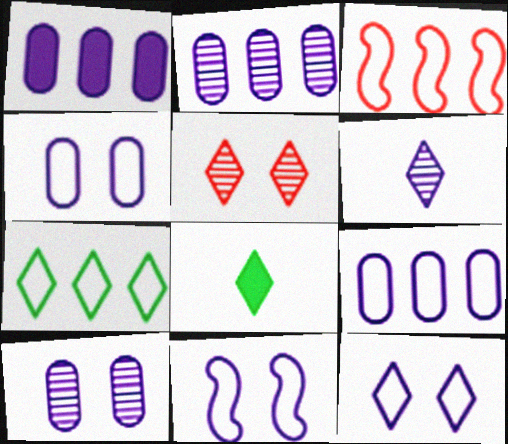[[1, 2, 9], 
[1, 6, 11], 
[3, 7, 9], 
[3, 8, 10], 
[4, 11, 12]]